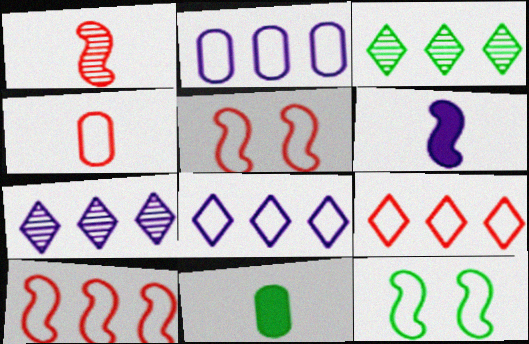[[3, 11, 12], 
[4, 5, 9], 
[4, 8, 12], 
[5, 7, 11]]